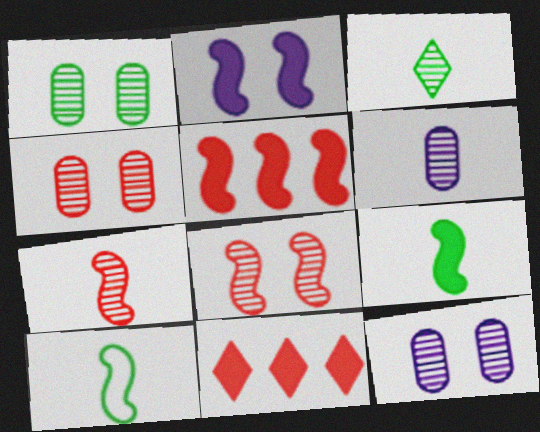[[1, 4, 12], 
[2, 5, 9], 
[3, 6, 7], 
[10, 11, 12]]